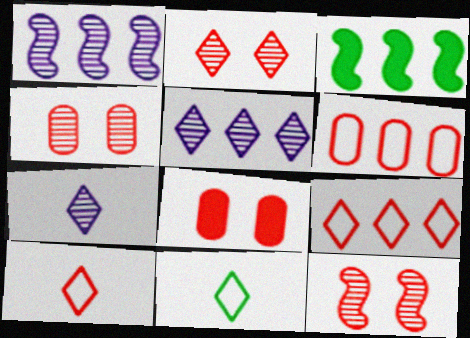[[1, 8, 11], 
[2, 4, 12], 
[3, 5, 6]]